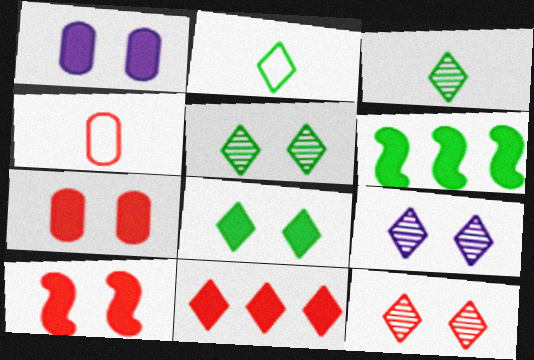[[1, 8, 10], 
[2, 9, 11], 
[4, 6, 9], 
[5, 9, 12]]